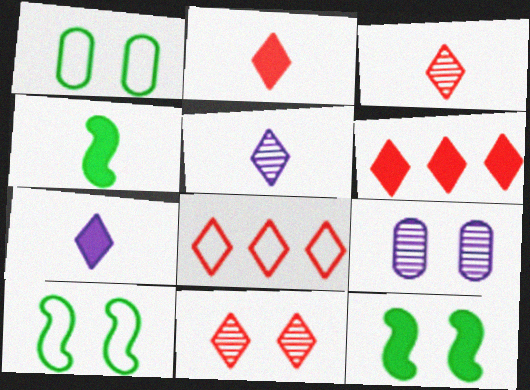[[2, 8, 11], 
[4, 8, 9]]